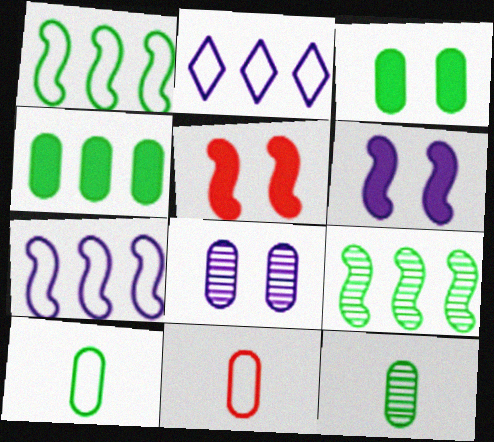[[2, 5, 12], 
[4, 8, 11]]